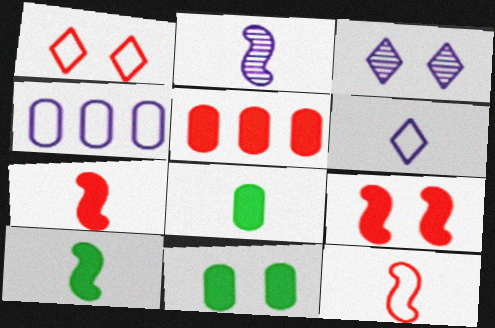[[2, 10, 12]]